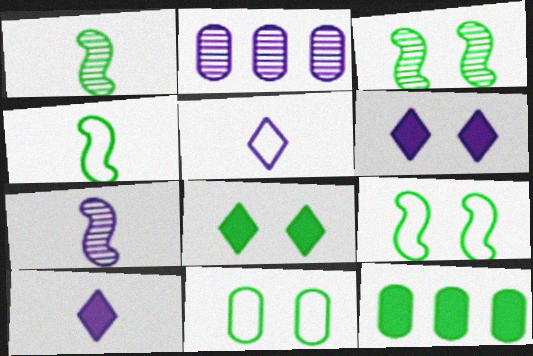[[3, 8, 11]]